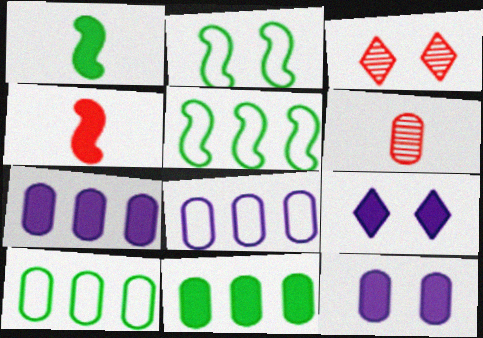[[1, 3, 8], 
[2, 3, 12], 
[4, 9, 11], 
[5, 6, 9], 
[6, 10, 12]]